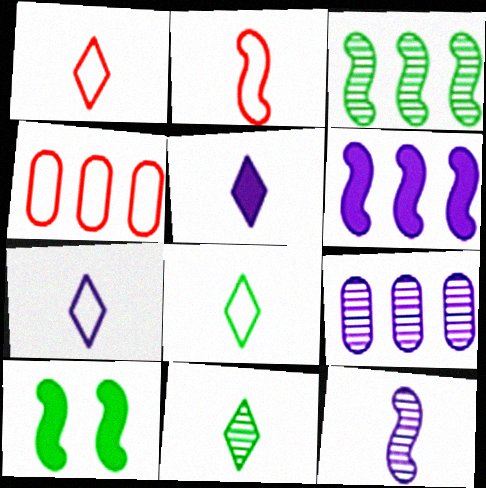[[1, 5, 11], 
[1, 7, 8], 
[1, 9, 10]]